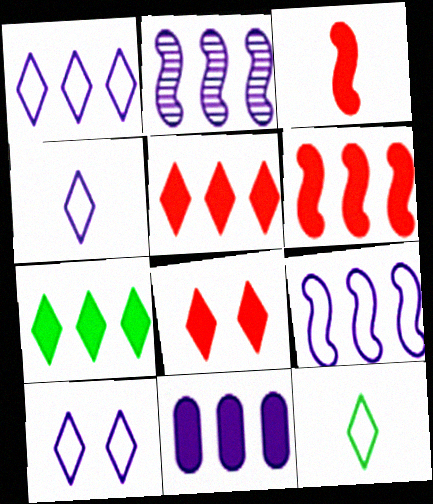[[1, 2, 11], 
[1, 4, 10], 
[6, 7, 11]]